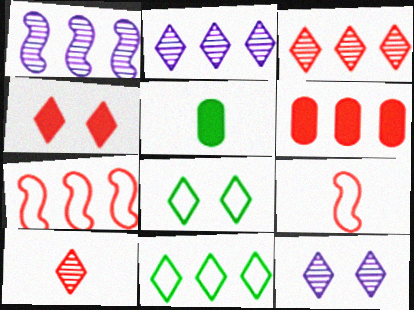[[1, 6, 11], 
[3, 6, 7], 
[4, 8, 12], 
[5, 7, 12]]